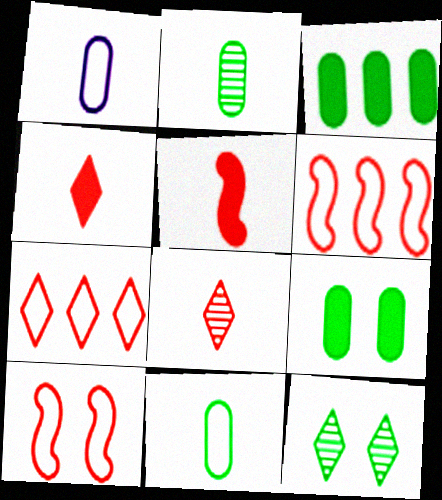[]